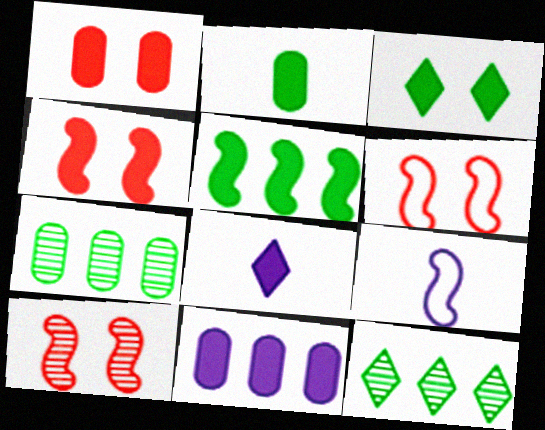[[1, 2, 11], 
[1, 5, 8], 
[1, 9, 12], 
[2, 3, 5], 
[4, 6, 10], 
[5, 9, 10], 
[6, 7, 8]]